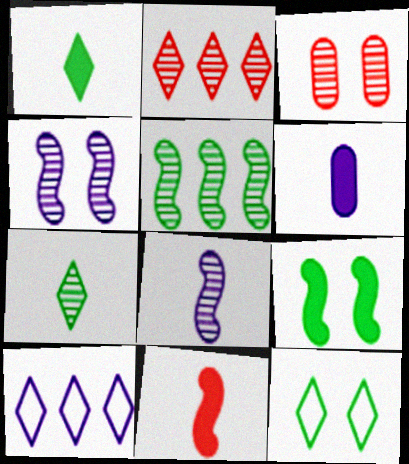[[1, 6, 11], 
[4, 6, 10]]